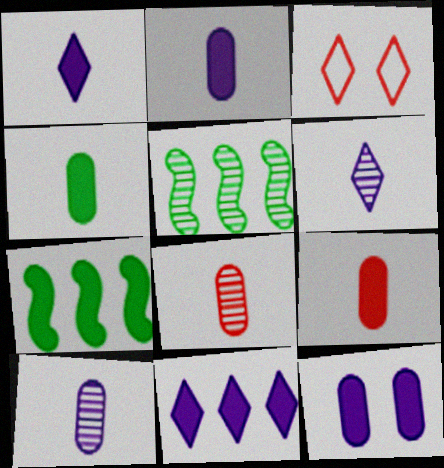[[2, 3, 5], 
[2, 4, 9], 
[3, 7, 10]]